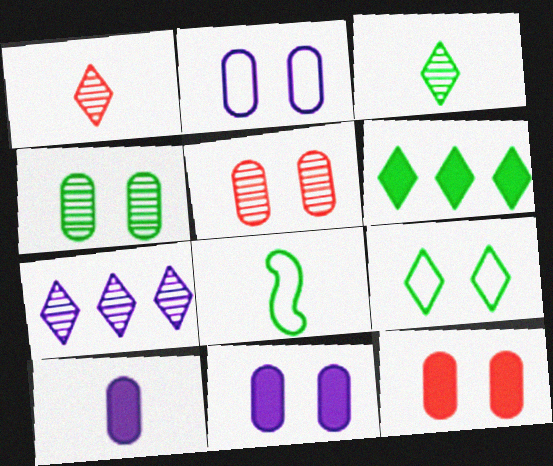[[1, 8, 10], 
[2, 4, 12], 
[3, 6, 9], 
[4, 6, 8], 
[7, 8, 12]]